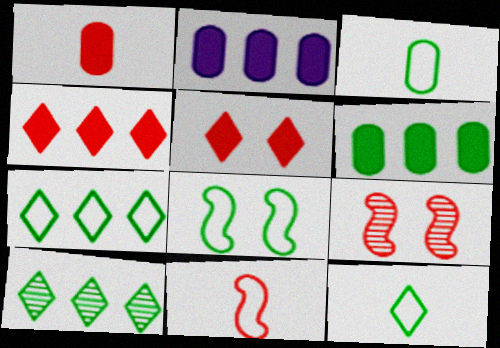[[2, 9, 12], 
[3, 7, 8]]